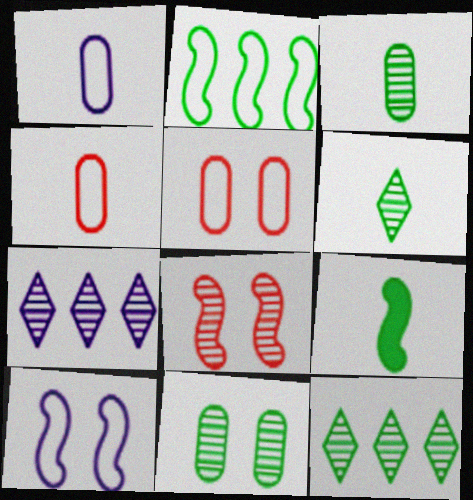[[3, 7, 8], 
[5, 7, 9]]